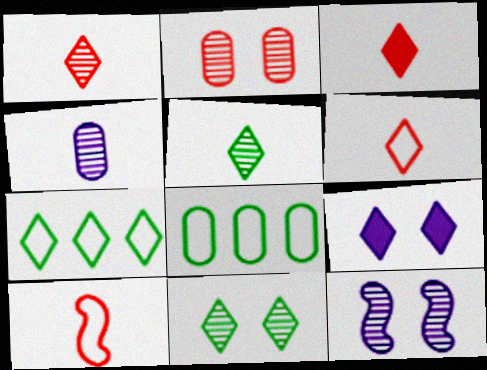[[1, 3, 6], 
[1, 7, 9], 
[2, 11, 12], 
[3, 8, 12]]